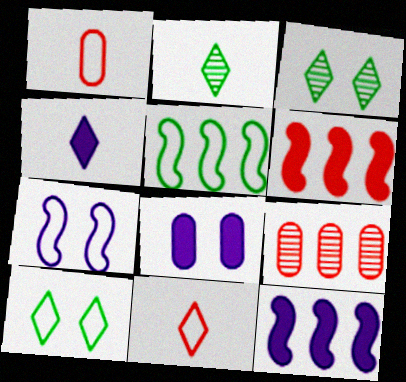[[1, 3, 12], 
[2, 4, 11], 
[4, 8, 12]]